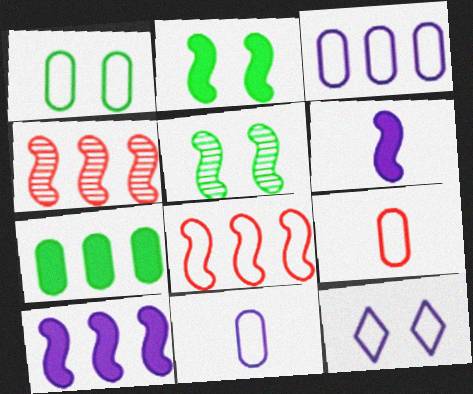[[1, 3, 9], 
[5, 6, 8]]